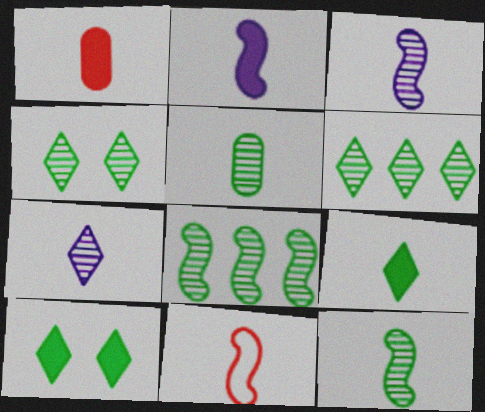[[1, 2, 9], 
[2, 11, 12], 
[4, 5, 8]]